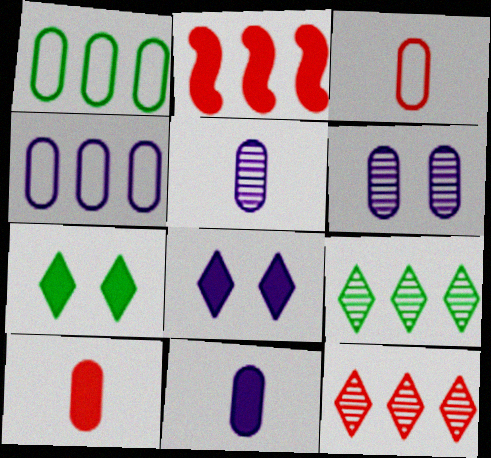[[1, 6, 10], 
[2, 4, 9], 
[2, 7, 11], 
[4, 6, 11]]